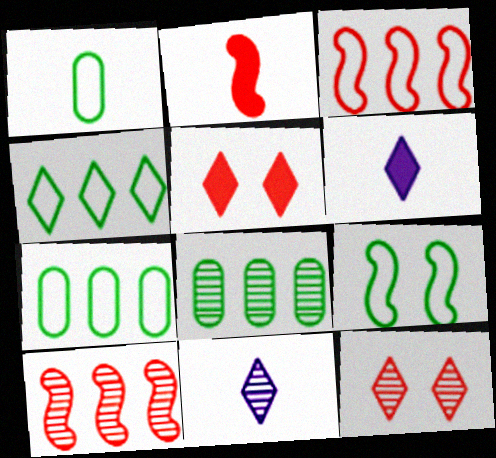[[1, 2, 11], 
[1, 4, 9], 
[4, 5, 11], 
[4, 6, 12]]